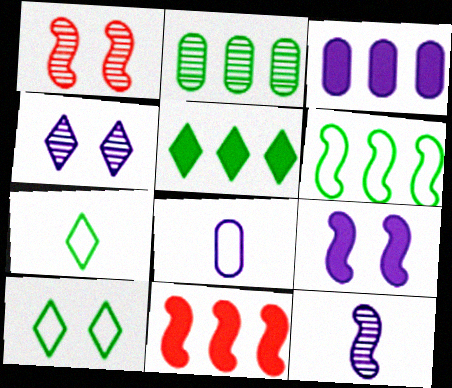[[1, 3, 7], 
[1, 5, 8], 
[2, 5, 6], 
[3, 5, 11]]